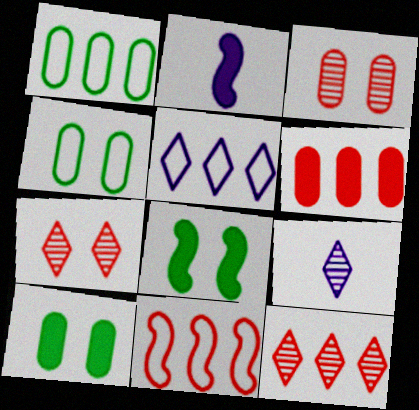[[1, 2, 7], 
[1, 5, 11], 
[2, 4, 12], 
[6, 11, 12], 
[9, 10, 11]]